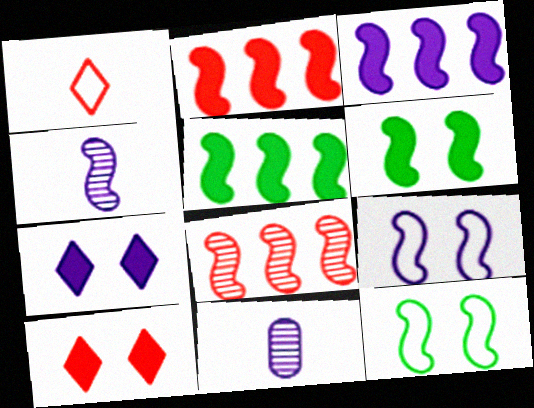[[2, 3, 5], 
[2, 4, 12], 
[3, 4, 9]]